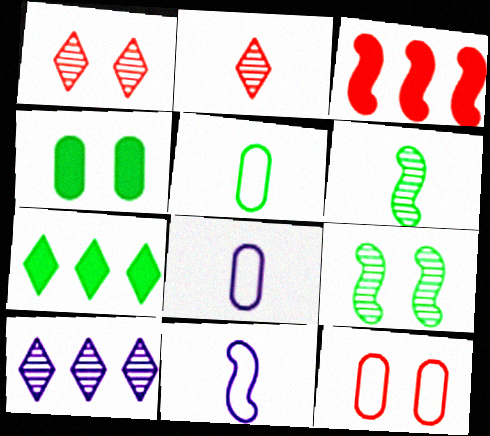[[2, 3, 12], 
[3, 9, 11], 
[5, 7, 9]]